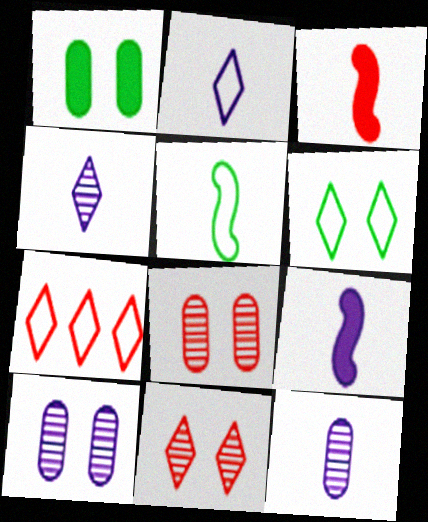[[2, 6, 7], 
[2, 9, 12], 
[3, 7, 8]]